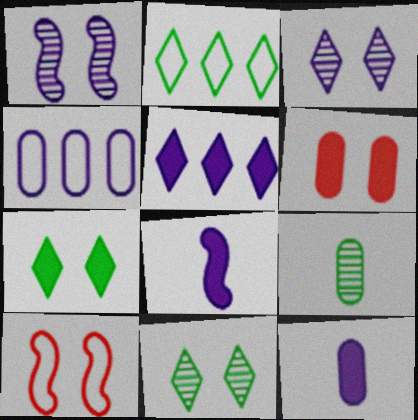[[3, 4, 8], 
[4, 6, 9], 
[5, 9, 10]]